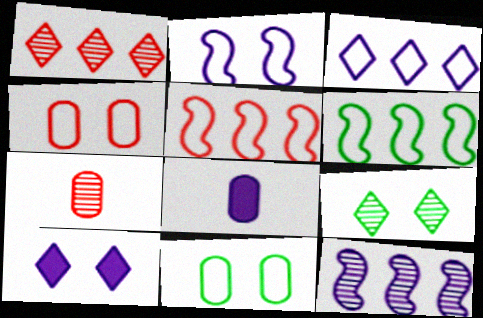[[5, 8, 9], 
[6, 7, 10], 
[7, 9, 12]]